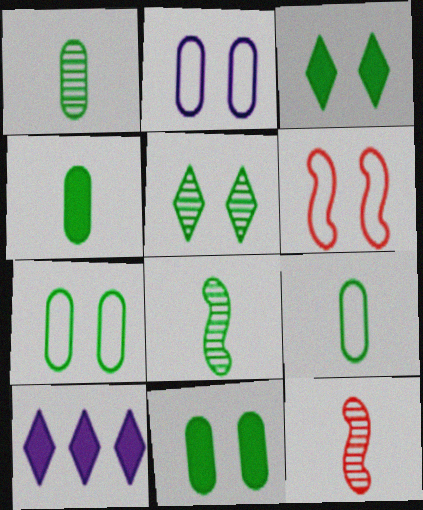[[1, 4, 9], 
[1, 6, 10], 
[7, 10, 12]]